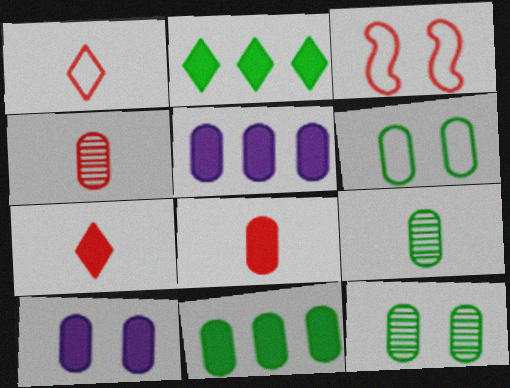[[4, 5, 6], 
[6, 9, 11], 
[8, 10, 11]]